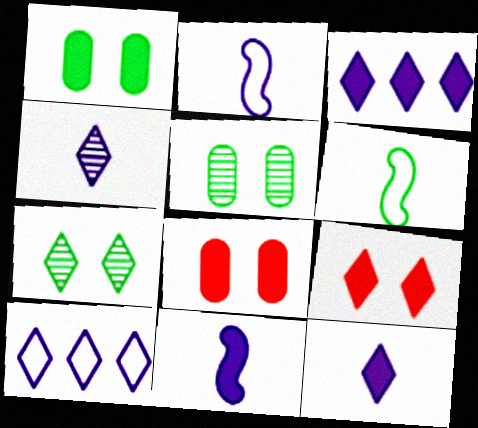[]